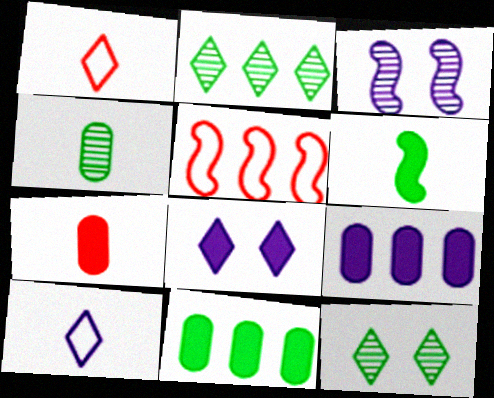[[1, 2, 8], 
[1, 3, 11], 
[2, 5, 9], 
[3, 5, 6], 
[3, 9, 10], 
[4, 5, 8]]